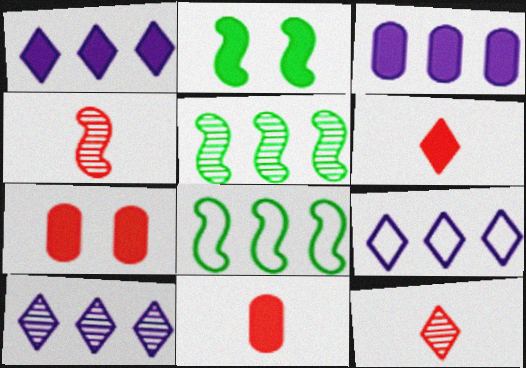[[1, 2, 11], 
[1, 9, 10], 
[2, 3, 6]]